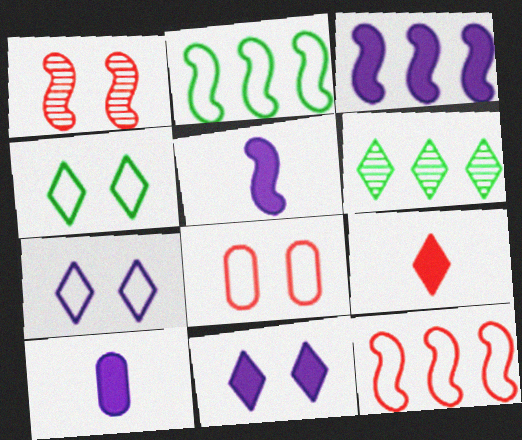[[1, 2, 5], 
[3, 10, 11], 
[5, 6, 8], 
[6, 7, 9]]